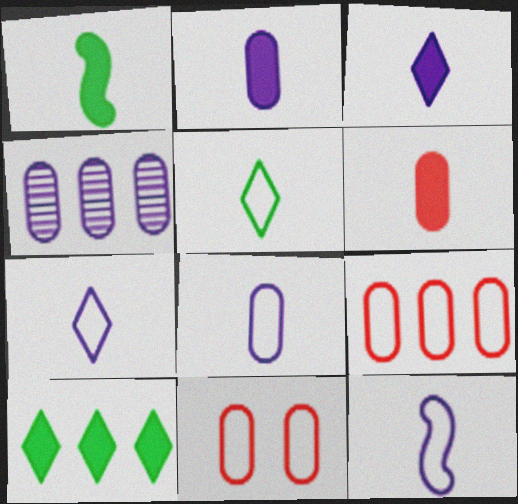[[1, 3, 6], 
[7, 8, 12]]